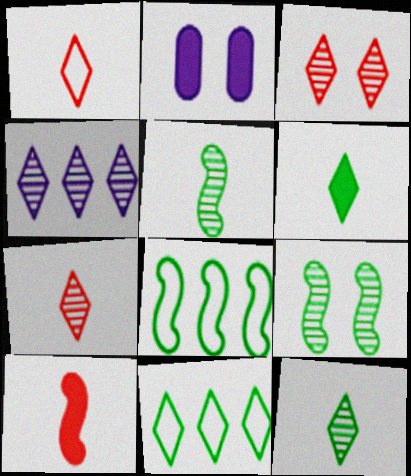[[2, 7, 8], 
[3, 4, 12]]